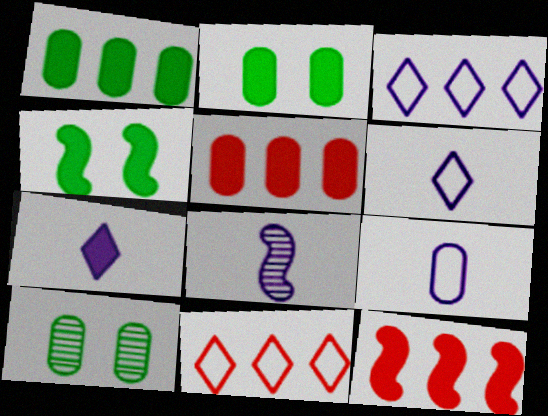[[2, 7, 12], 
[2, 8, 11], 
[4, 5, 7], 
[5, 9, 10], 
[6, 10, 12], 
[7, 8, 9]]